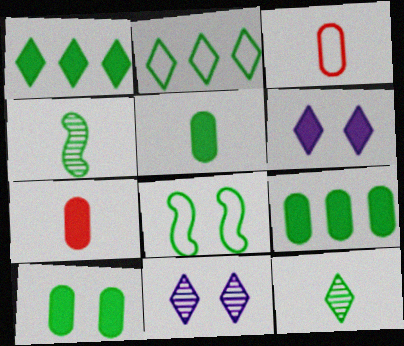[[2, 4, 10], 
[5, 9, 10], 
[8, 9, 12]]